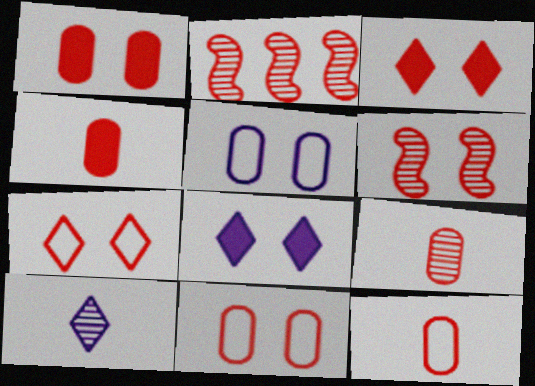[[1, 6, 7], 
[2, 3, 12], 
[2, 4, 7], 
[3, 6, 11], 
[4, 9, 12]]